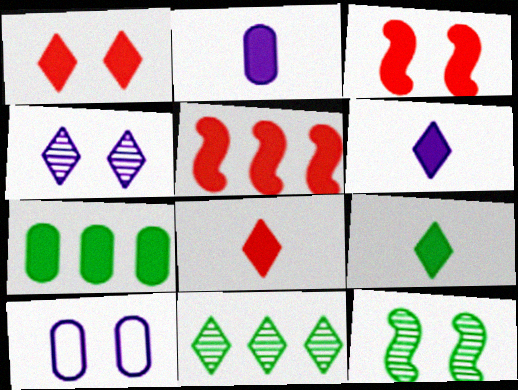[[1, 10, 12], 
[3, 6, 7], 
[6, 8, 9]]